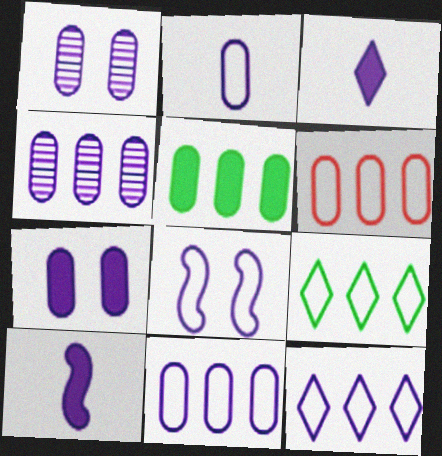[[1, 10, 12], 
[2, 4, 7], 
[2, 8, 12], 
[3, 4, 8], 
[4, 5, 6]]